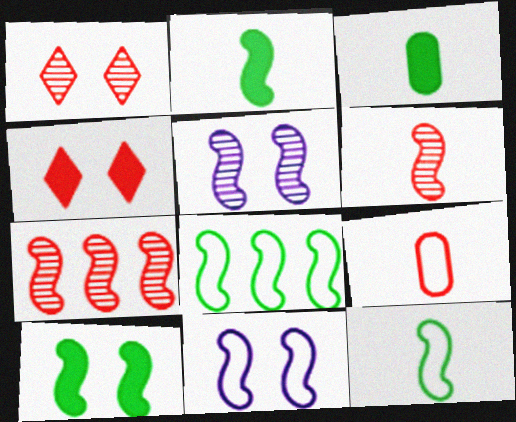[[2, 7, 11], 
[4, 7, 9]]